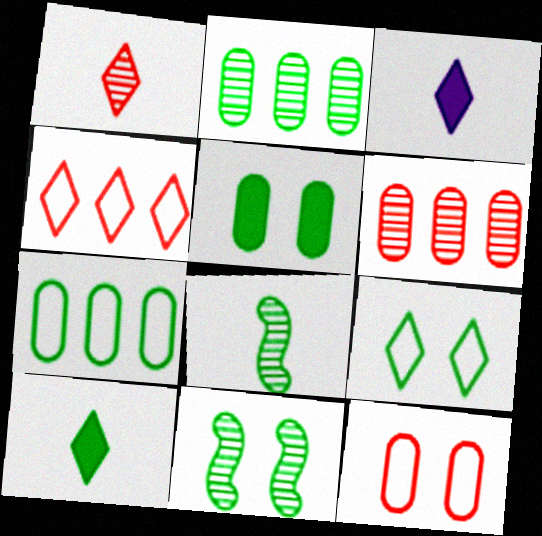[[5, 9, 11], 
[7, 10, 11]]